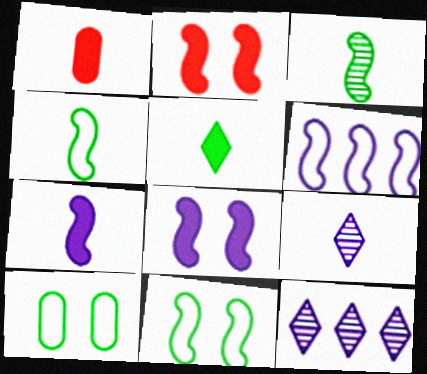[[1, 4, 9], 
[1, 5, 7], 
[1, 11, 12], 
[2, 3, 6]]